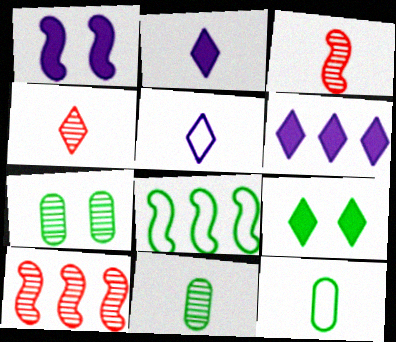[[1, 3, 8], 
[2, 3, 12], 
[8, 9, 11]]